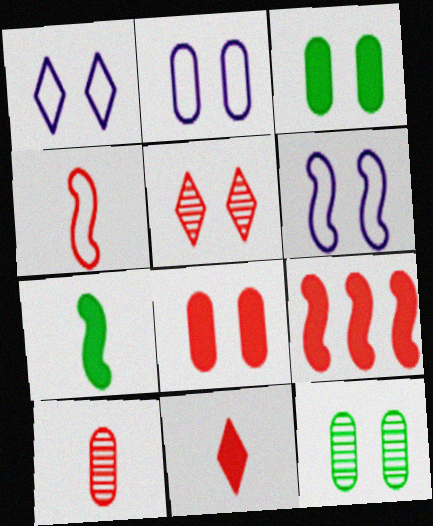[[1, 2, 6], 
[2, 8, 12], 
[3, 5, 6], 
[4, 10, 11], 
[8, 9, 11]]